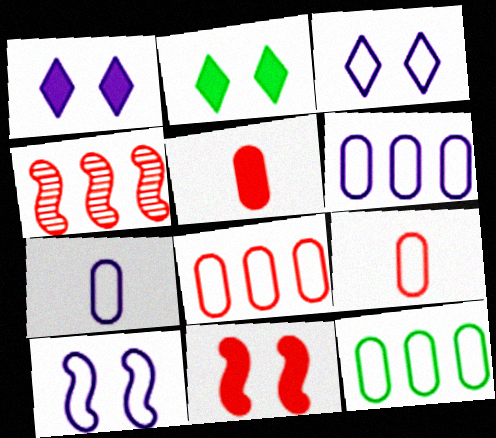[[2, 4, 7], 
[6, 8, 12]]